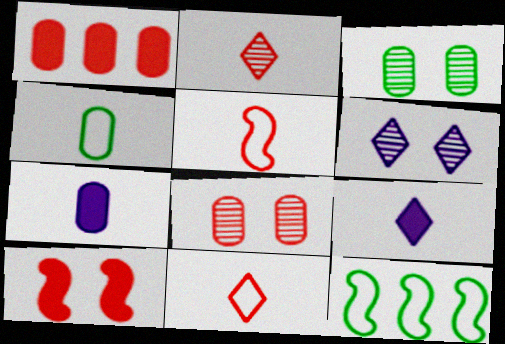[[8, 9, 12]]